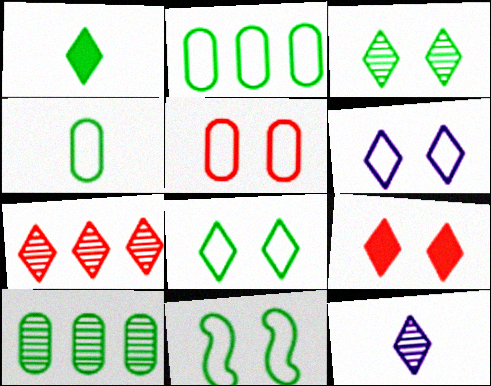[[1, 6, 7], 
[1, 10, 11], 
[3, 6, 9], 
[3, 7, 12], 
[5, 6, 11]]